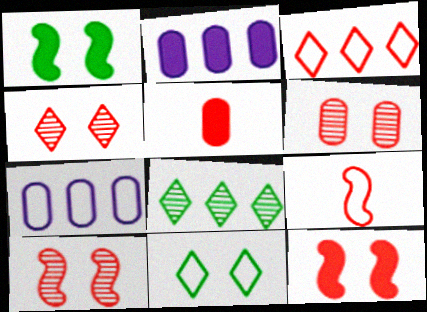[[3, 5, 10], 
[4, 6, 10], 
[7, 9, 11]]